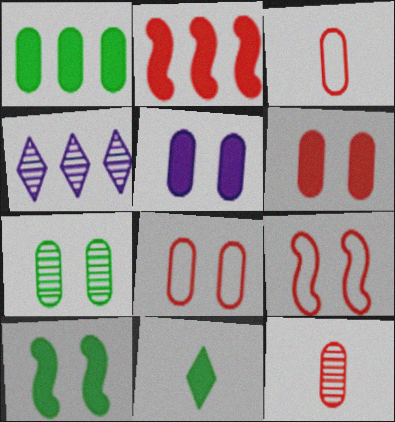[[1, 10, 11], 
[2, 5, 11], 
[3, 4, 10], 
[5, 7, 8]]